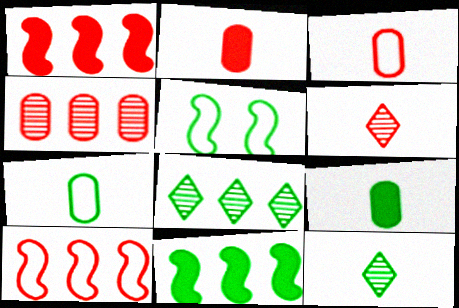[[5, 8, 9]]